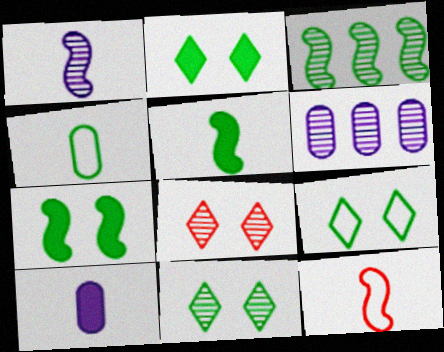[[1, 5, 12], 
[2, 3, 4], 
[2, 6, 12], 
[2, 9, 11]]